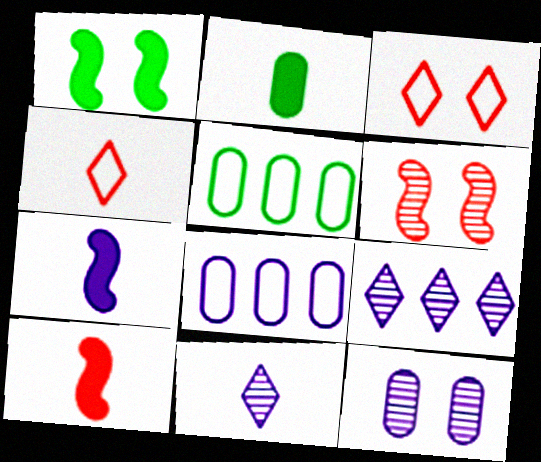[[1, 3, 12]]